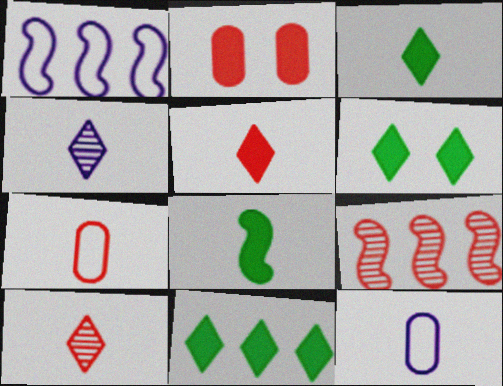[[3, 6, 11], 
[4, 7, 8], 
[6, 9, 12], 
[8, 10, 12]]